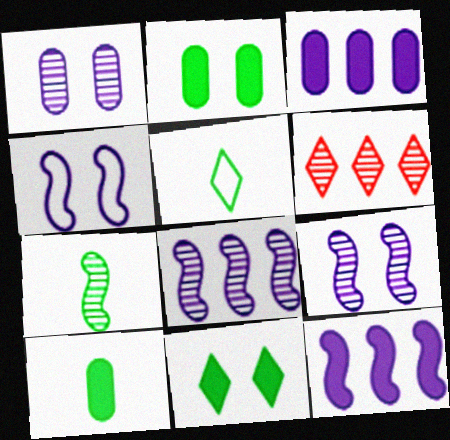[[1, 6, 7], 
[4, 6, 10], 
[5, 7, 10]]